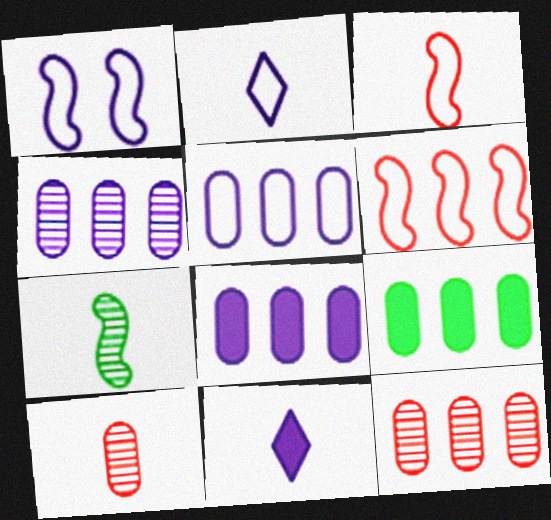[[1, 2, 5], 
[1, 4, 11], 
[4, 5, 8], 
[5, 9, 12]]